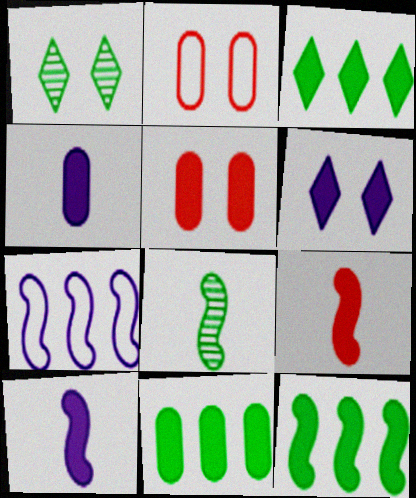[[3, 5, 10], 
[3, 11, 12], 
[4, 5, 11], 
[6, 9, 11]]